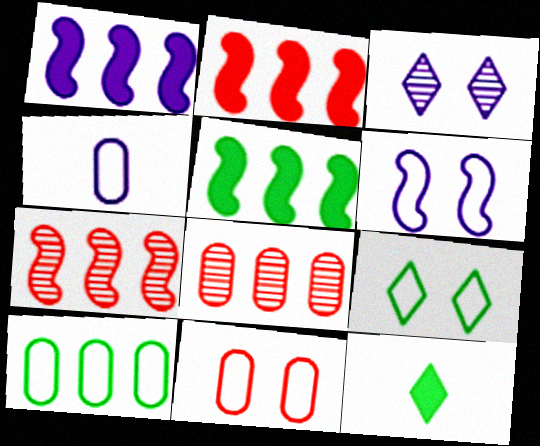[[1, 2, 5], 
[1, 3, 4], 
[4, 10, 11], 
[6, 8, 12], 
[6, 9, 11]]